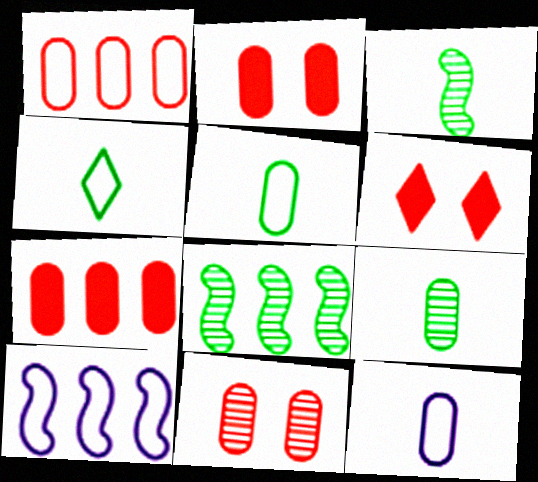[[6, 8, 12], 
[6, 9, 10]]